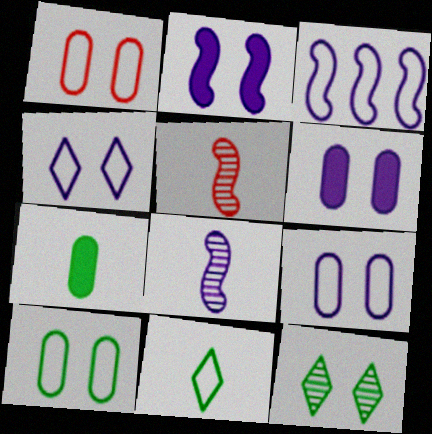[[1, 2, 12], 
[1, 3, 11], 
[1, 9, 10], 
[2, 3, 8]]